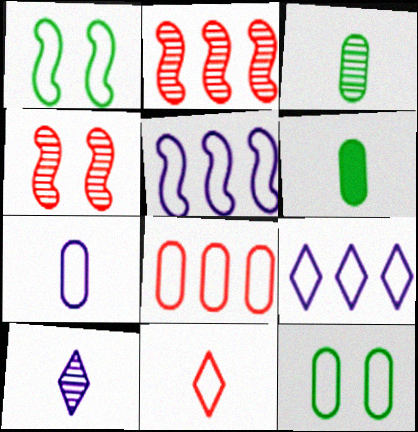[[4, 6, 9], 
[5, 11, 12], 
[7, 8, 12]]